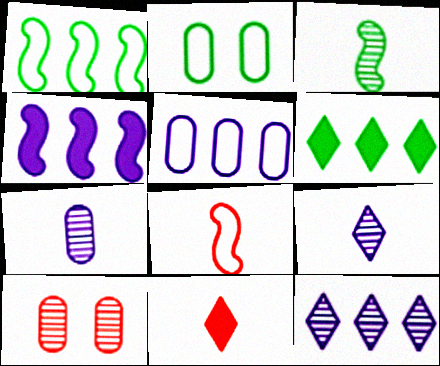[[2, 3, 6], 
[3, 10, 12], 
[4, 5, 12]]